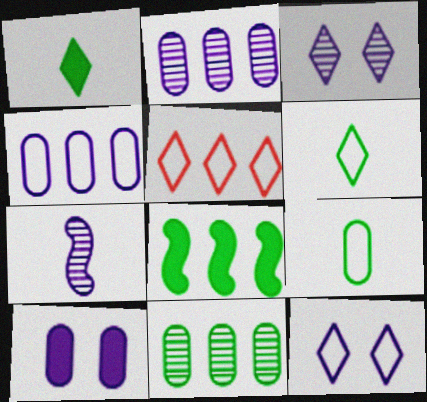[[1, 3, 5], 
[2, 3, 7], 
[2, 5, 8], 
[5, 6, 12]]